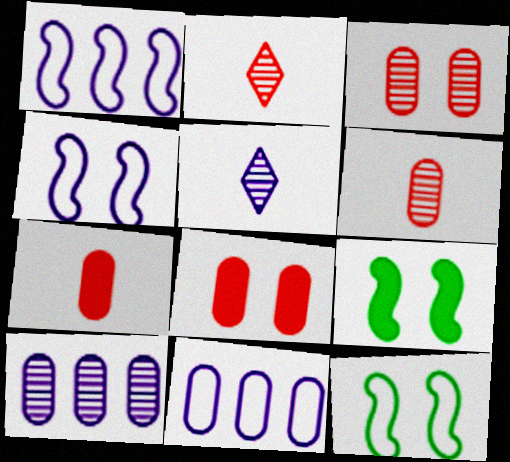[[2, 9, 11]]